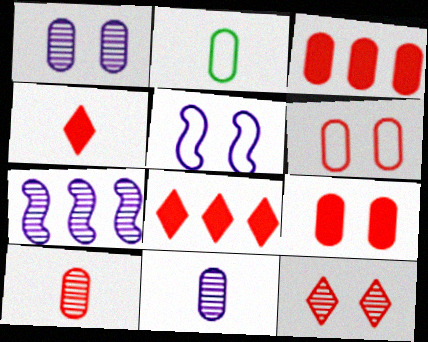[[1, 2, 3], 
[3, 6, 10]]